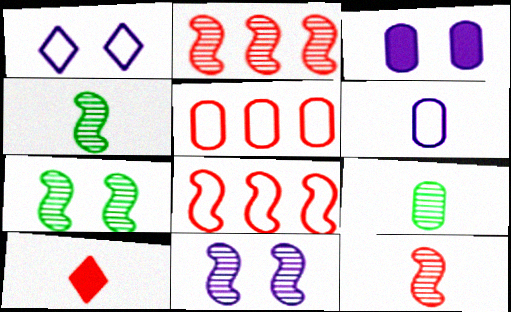[[1, 3, 11], 
[2, 4, 11], 
[3, 5, 9], 
[4, 6, 10]]